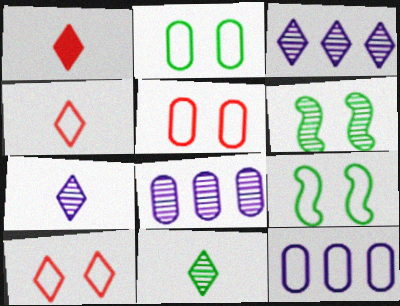[[1, 6, 12], 
[1, 8, 9], 
[4, 9, 12]]